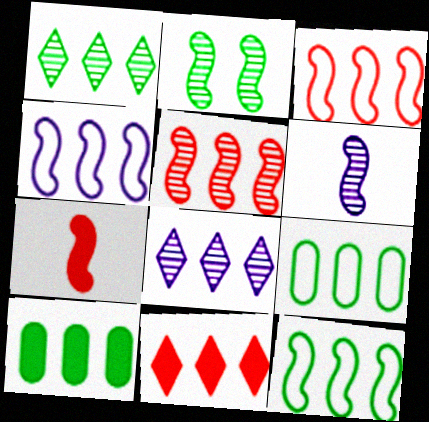[[1, 10, 12], 
[2, 4, 7], 
[2, 5, 6], 
[3, 4, 12], 
[3, 8, 10]]